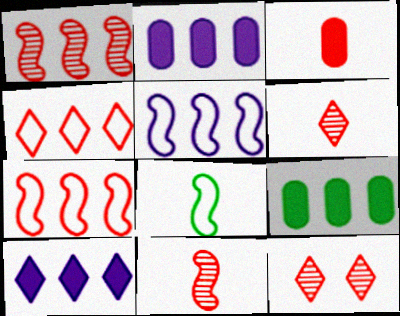[[2, 8, 12], 
[3, 7, 12]]